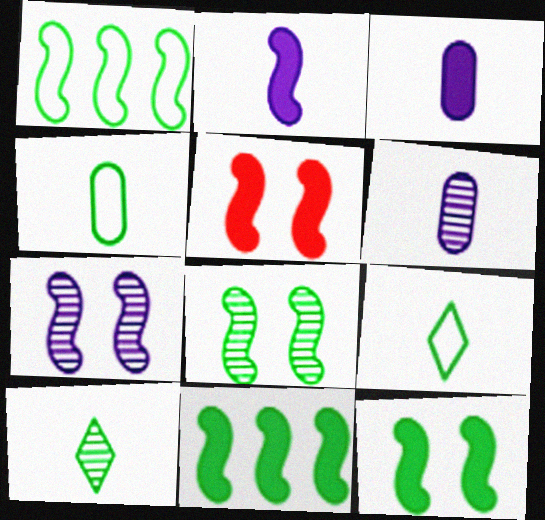[[2, 5, 11]]